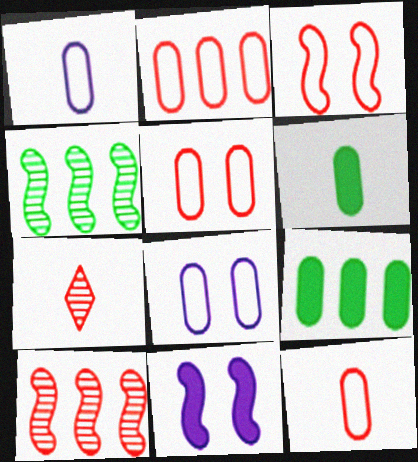[[2, 5, 12]]